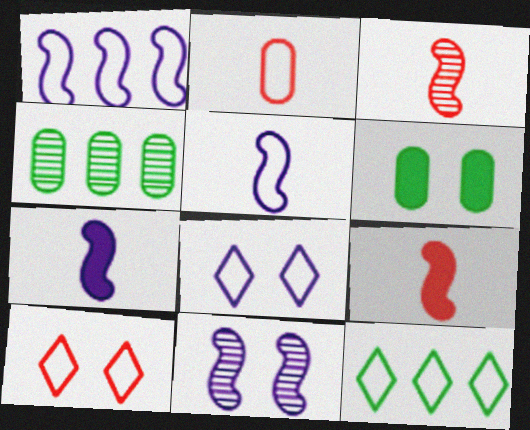[[1, 7, 11], 
[4, 7, 10], 
[4, 8, 9], 
[6, 10, 11]]